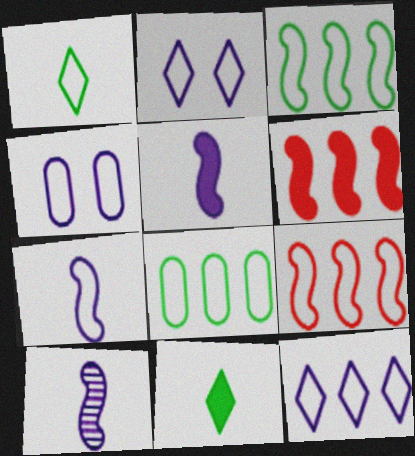[[1, 4, 9], 
[4, 7, 12], 
[5, 7, 10], 
[8, 9, 12]]